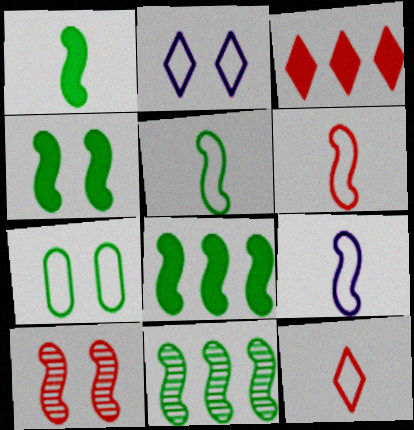[[1, 4, 8], 
[4, 5, 11], 
[5, 6, 9], 
[8, 9, 10]]